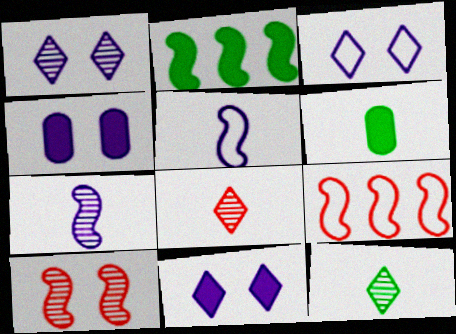[[1, 3, 11], 
[1, 6, 9], 
[2, 5, 10], 
[4, 9, 12], 
[5, 6, 8]]